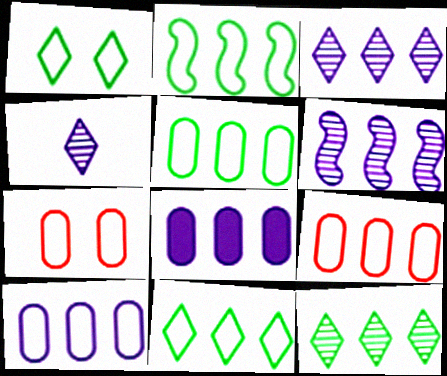[[2, 5, 11], 
[5, 9, 10]]